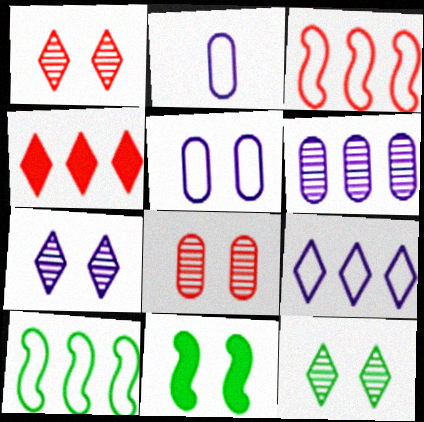[[1, 5, 11], 
[1, 7, 12], 
[4, 6, 10]]